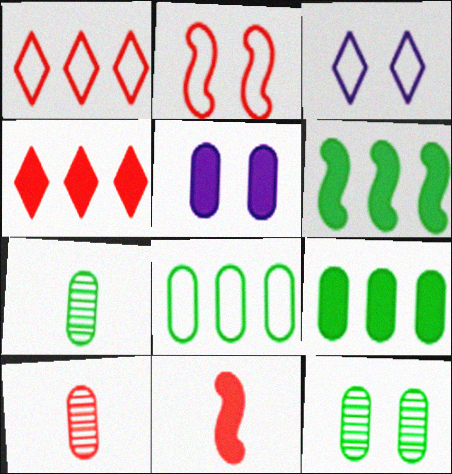[[2, 4, 10], 
[3, 6, 10], 
[5, 8, 10]]